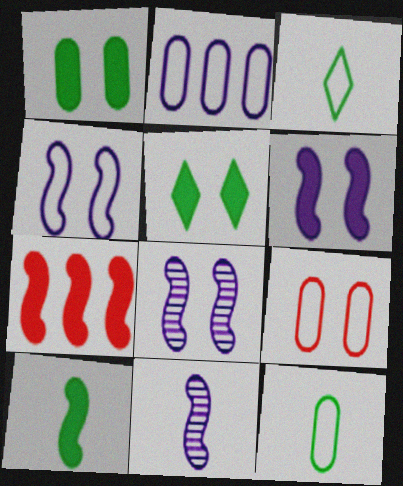[[2, 9, 12], 
[4, 6, 8], 
[5, 8, 9], 
[6, 7, 10]]